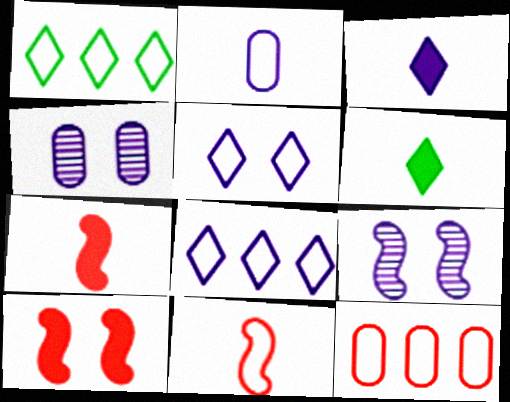[[1, 4, 7], 
[6, 9, 12]]